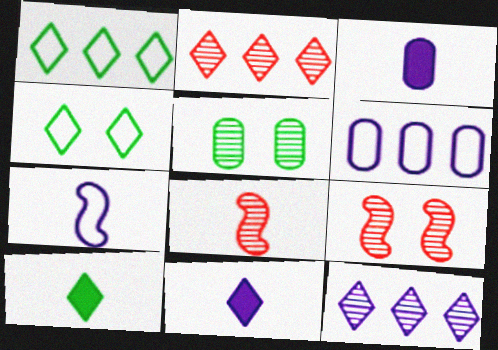[[1, 3, 9], 
[2, 4, 11], 
[5, 8, 12], 
[6, 9, 10]]